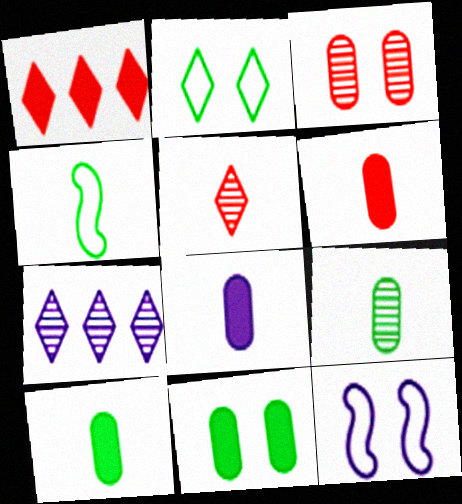[[1, 9, 12], 
[4, 5, 8], 
[6, 8, 10], 
[7, 8, 12]]